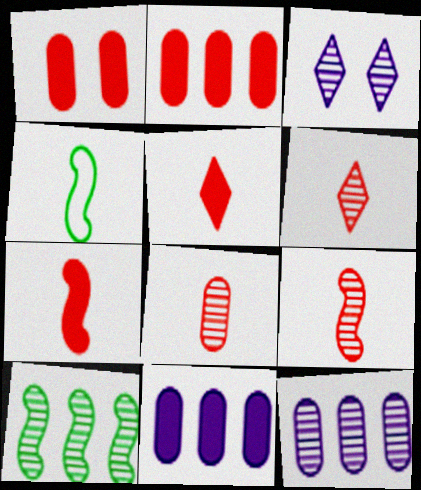[[2, 3, 4], 
[3, 8, 10], 
[6, 8, 9]]